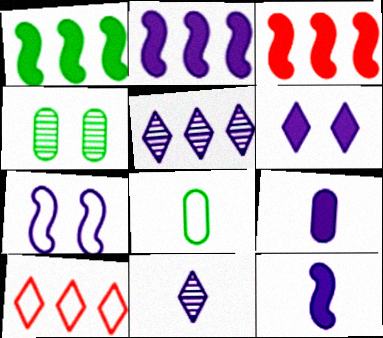[[1, 2, 3], 
[2, 6, 9], 
[4, 10, 12], 
[5, 7, 9], 
[7, 8, 10]]